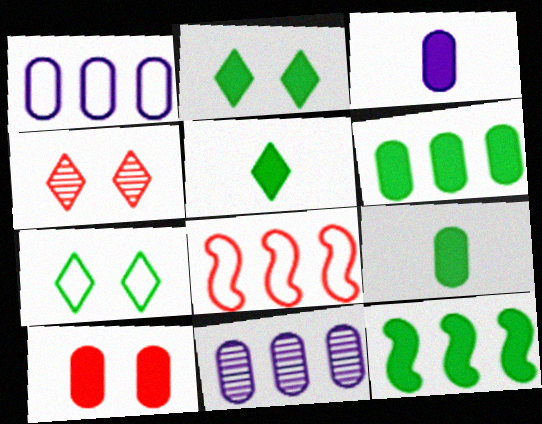[[2, 9, 12], 
[3, 6, 10]]